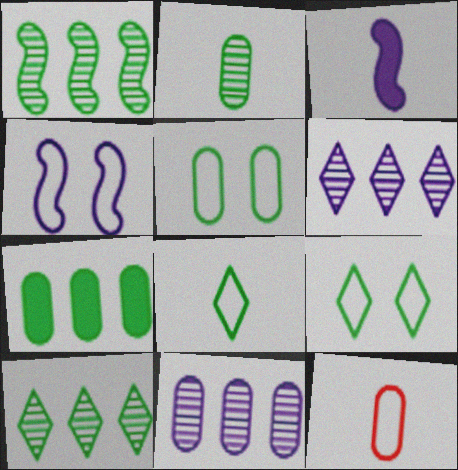[[2, 5, 7]]